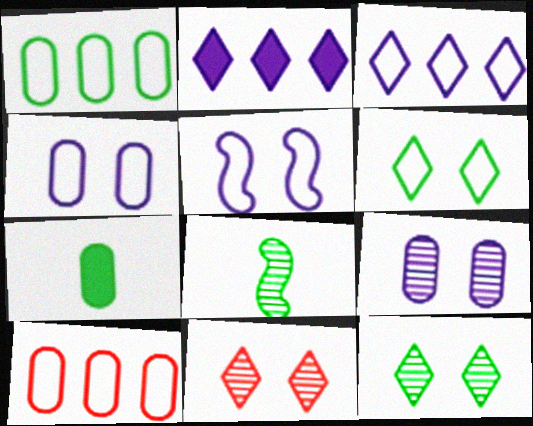[[7, 9, 10]]